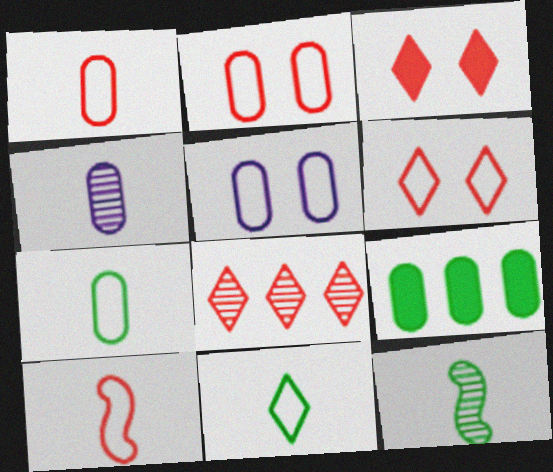[[2, 4, 9]]